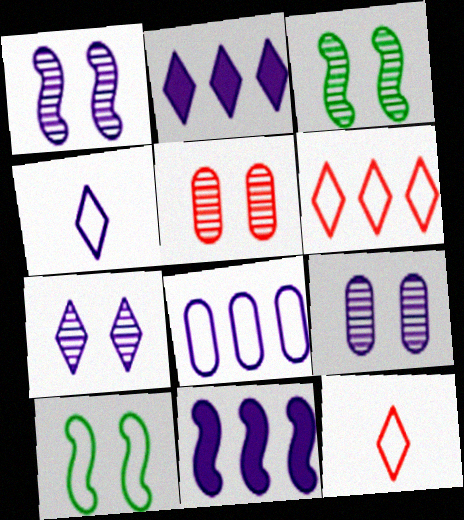[[1, 7, 9], 
[2, 4, 7], 
[3, 5, 7], 
[4, 9, 11], 
[8, 10, 12]]